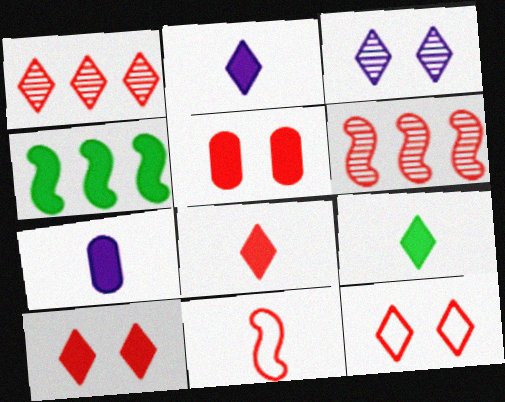[[1, 5, 11], 
[1, 8, 12], 
[2, 4, 5], 
[2, 8, 9], 
[4, 7, 10]]